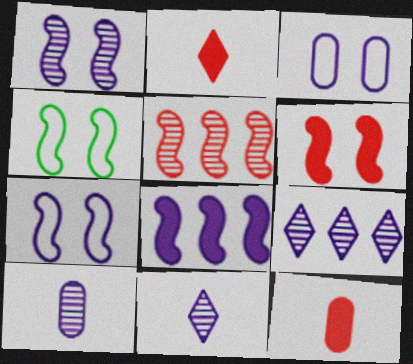[[1, 4, 6], 
[1, 9, 10], 
[3, 8, 11], 
[4, 9, 12]]